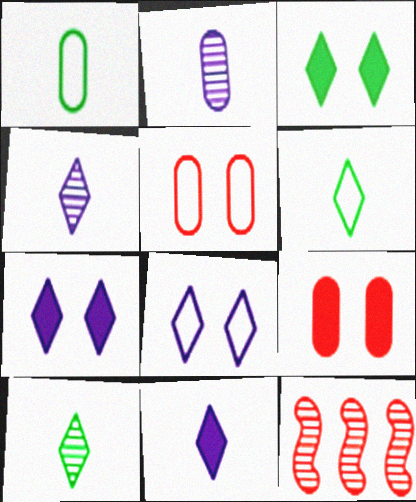[[1, 7, 12]]